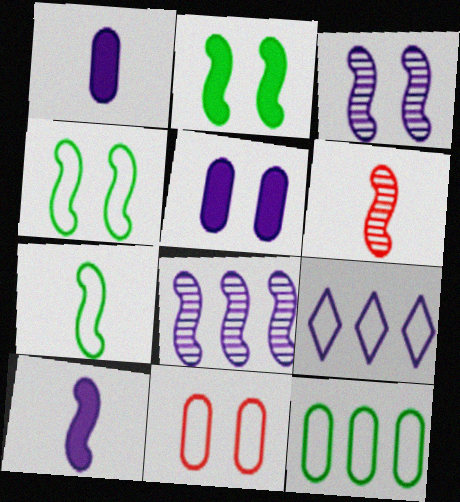[[1, 3, 9], 
[6, 7, 10], 
[7, 9, 11]]